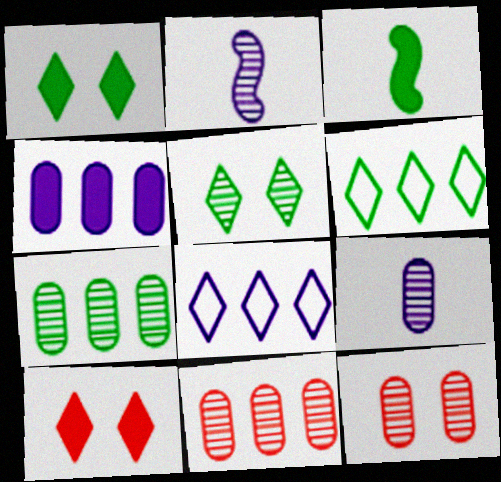[[2, 5, 11], 
[3, 4, 10], 
[3, 8, 12], 
[7, 9, 12]]